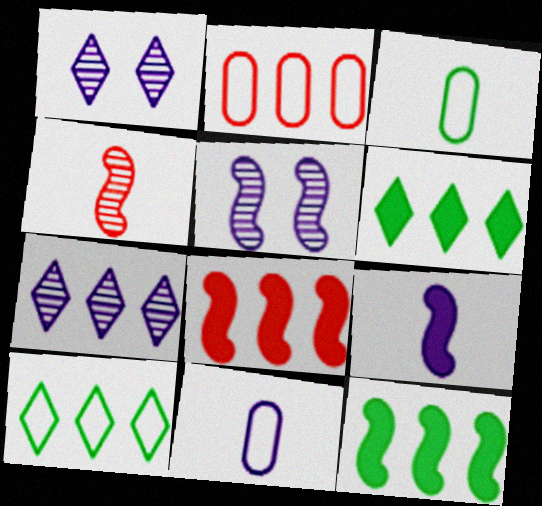[[1, 3, 8], 
[2, 7, 12]]